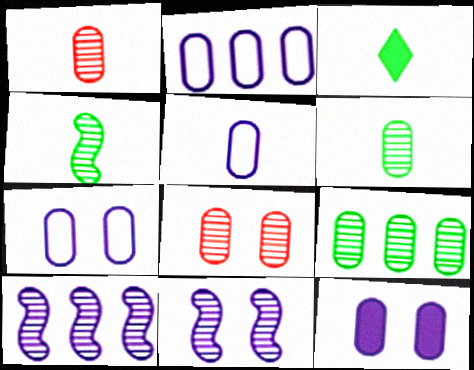[[2, 5, 7]]